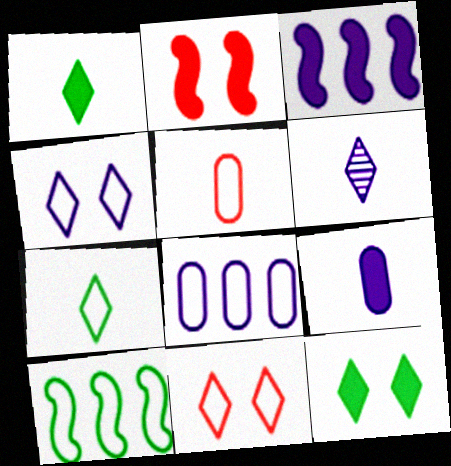[[4, 5, 10]]